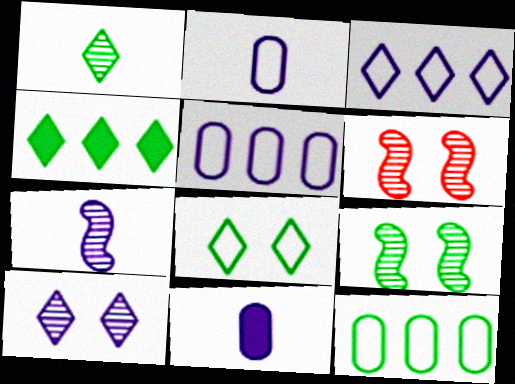[[1, 4, 8], 
[2, 4, 6]]